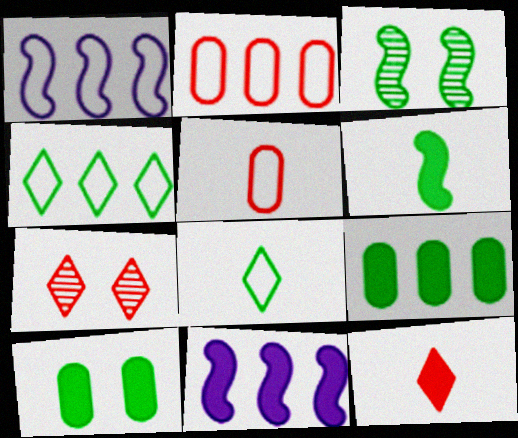[[1, 2, 4], 
[3, 8, 9], 
[10, 11, 12]]